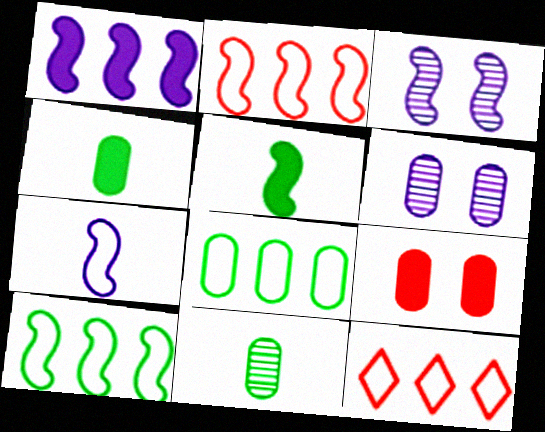[[1, 3, 7], 
[2, 3, 5], 
[3, 4, 12], 
[5, 6, 12]]